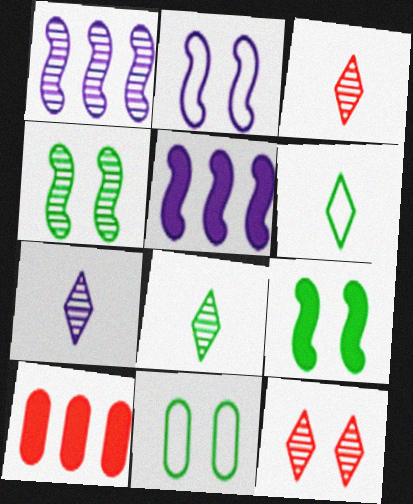[[2, 8, 10], 
[3, 5, 11], 
[3, 7, 8]]